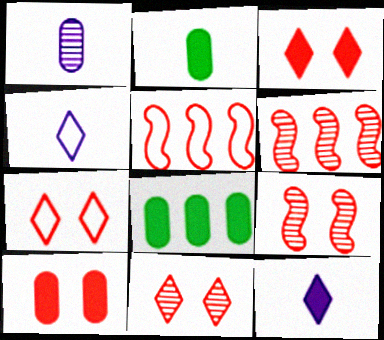[[3, 7, 11], 
[4, 8, 9], 
[7, 9, 10]]